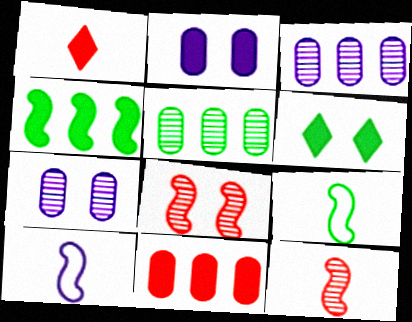[[1, 2, 4], 
[4, 8, 10], 
[5, 6, 9]]